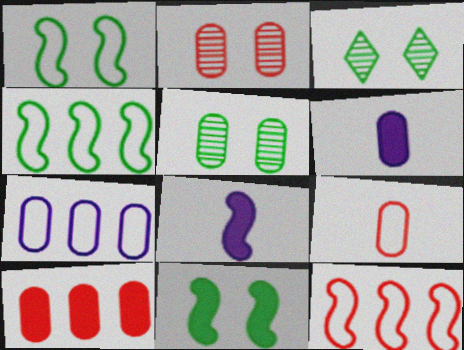[[2, 9, 10], 
[3, 6, 12]]